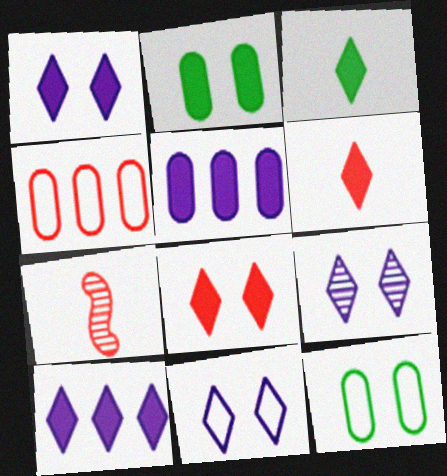[[1, 9, 11], 
[3, 8, 10], 
[4, 7, 8], 
[7, 10, 12]]